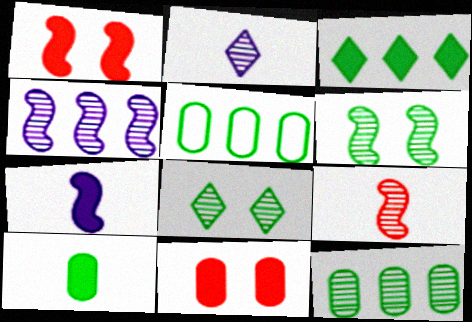[[1, 2, 5], 
[3, 7, 11], 
[4, 6, 9]]